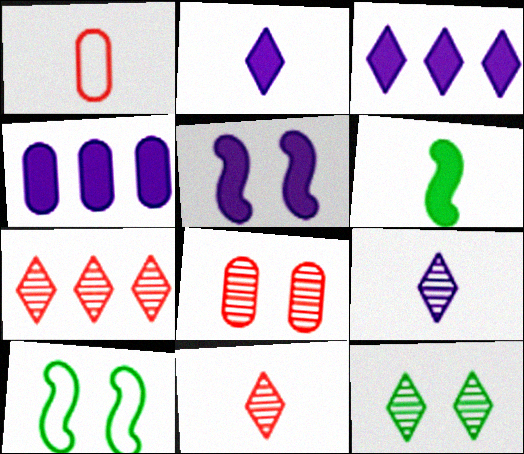[[1, 6, 9], 
[2, 4, 5], 
[4, 10, 11], 
[7, 9, 12]]